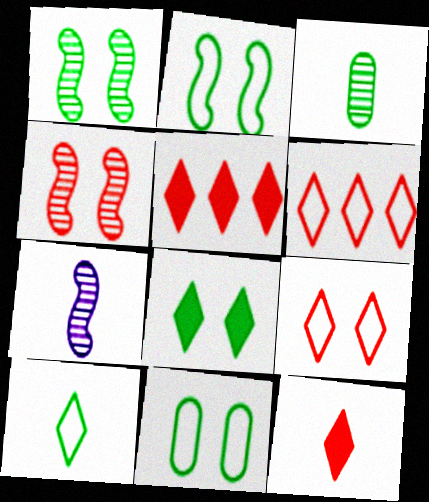[[1, 8, 11], 
[5, 7, 11]]